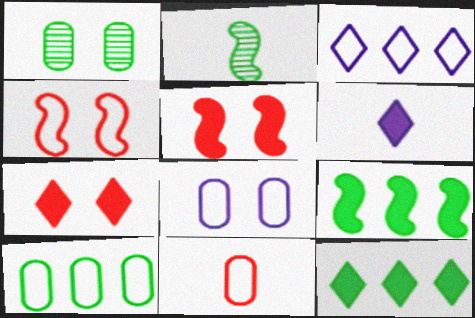[[2, 6, 11], 
[6, 7, 12], 
[8, 10, 11]]